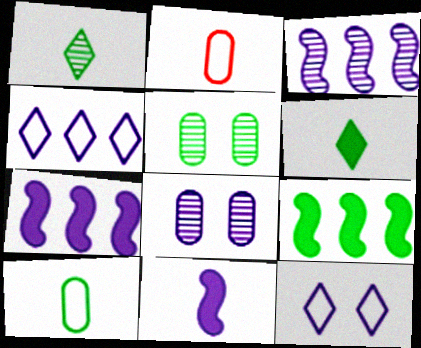[[1, 2, 11], 
[4, 8, 11]]